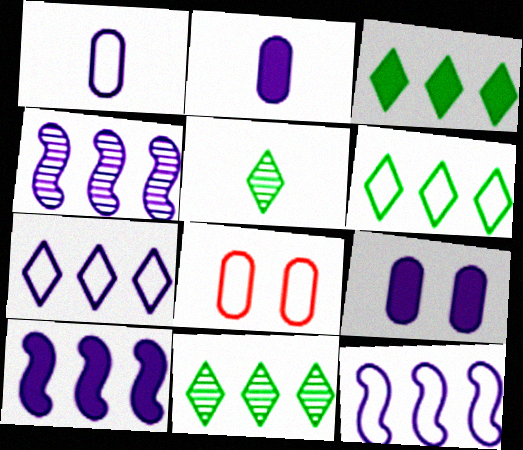[[3, 6, 11], 
[4, 10, 12], 
[5, 8, 10]]